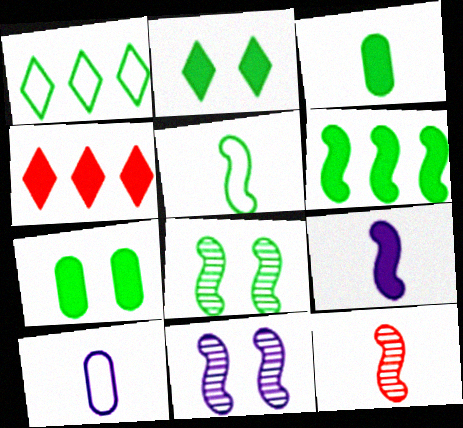[[1, 3, 8], 
[2, 3, 6], 
[4, 7, 9], 
[4, 8, 10], 
[5, 6, 8], 
[5, 9, 12]]